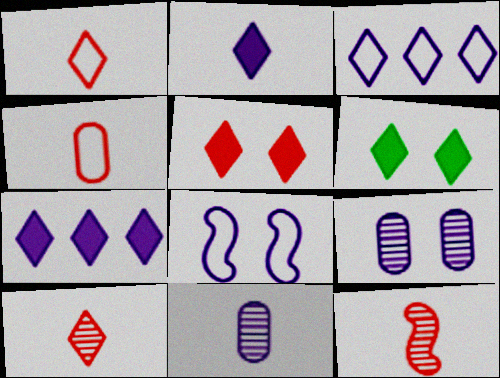[[3, 6, 10], 
[7, 8, 11]]